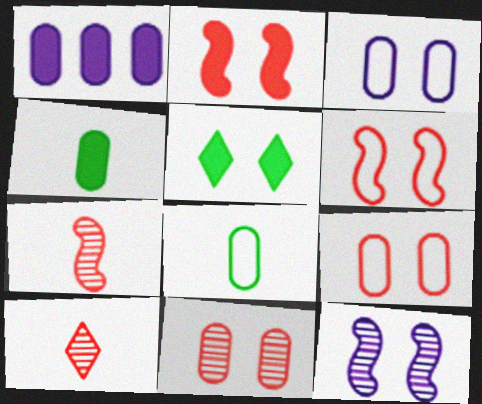[[1, 8, 11], 
[5, 9, 12]]